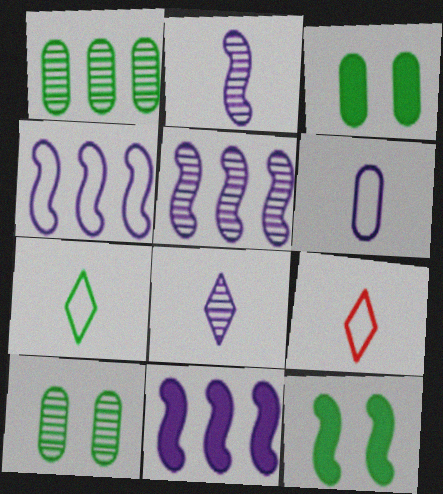[[1, 7, 12], 
[3, 5, 9], 
[4, 5, 11], 
[9, 10, 11]]